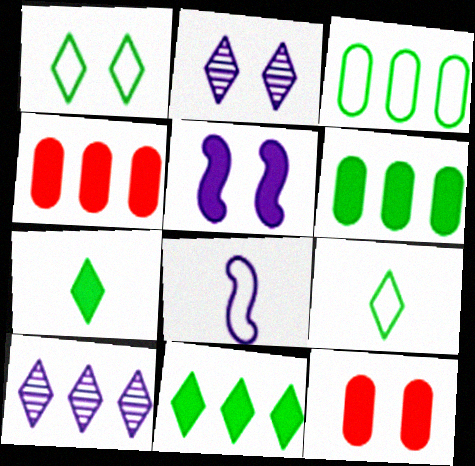[[4, 5, 7]]